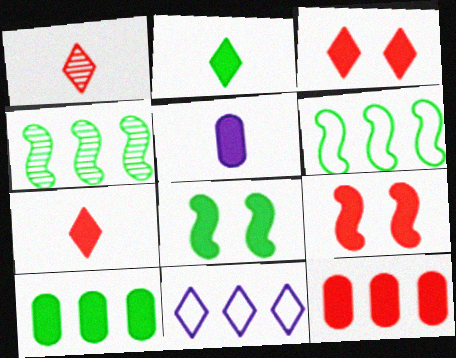[[2, 8, 10], 
[4, 11, 12], 
[7, 9, 12]]